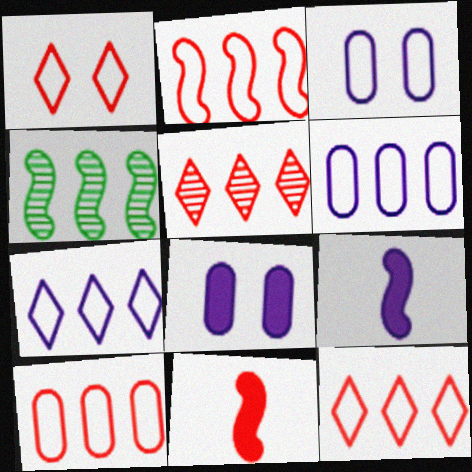[[2, 10, 12]]